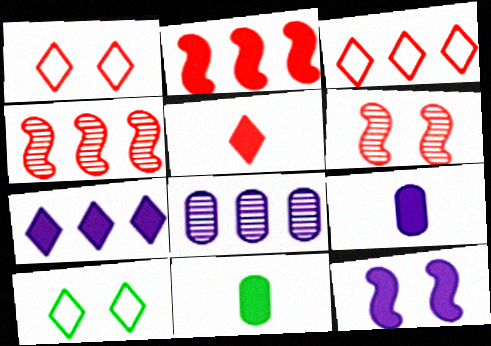[[4, 9, 10], 
[7, 9, 12]]